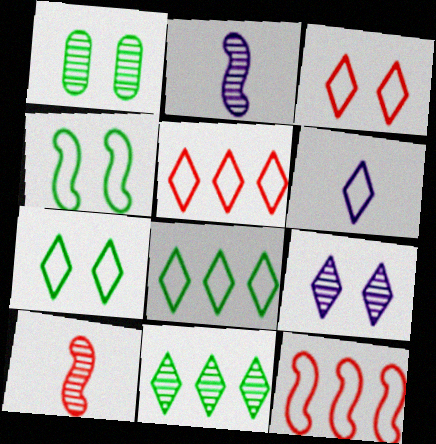[[3, 6, 8], 
[5, 6, 7]]